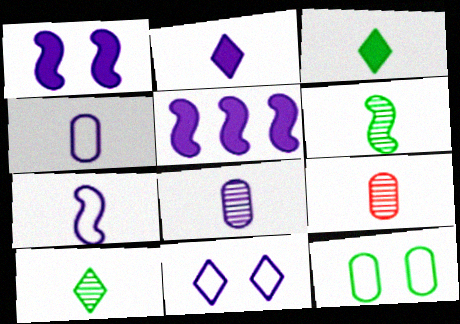[[2, 7, 8], 
[3, 7, 9], 
[5, 8, 11]]